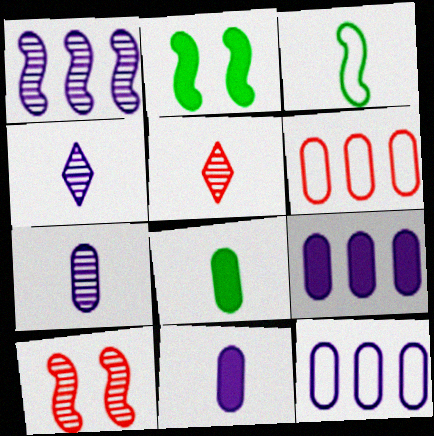[[2, 4, 6], 
[2, 5, 12], 
[3, 5, 11]]